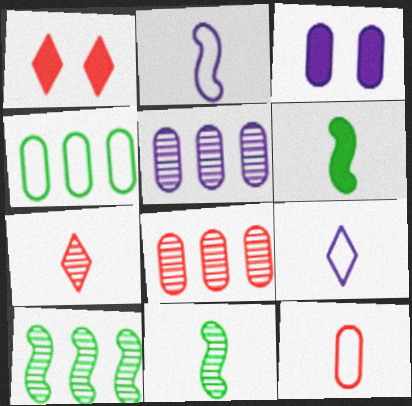[]